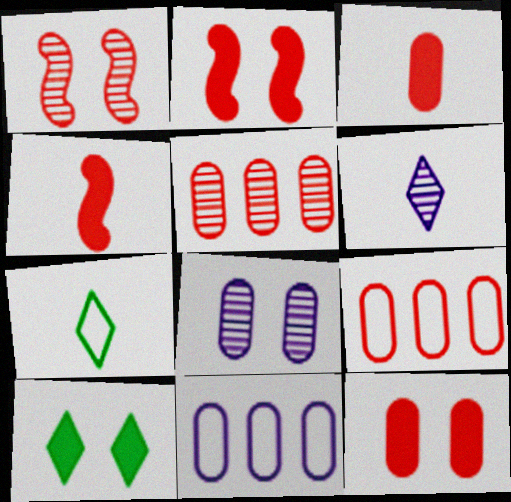[]